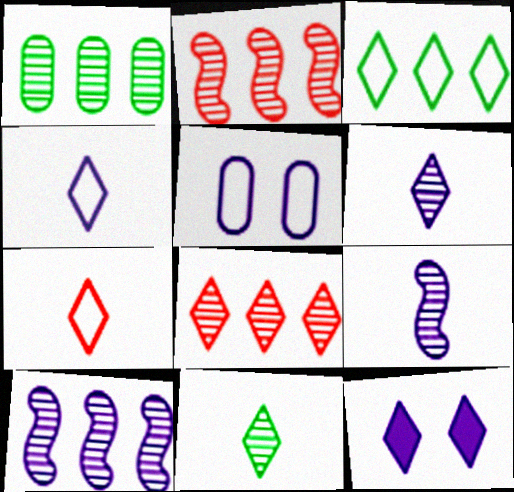[[1, 8, 10]]